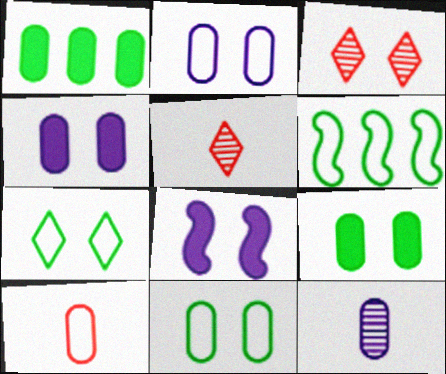[[3, 8, 11], 
[4, 5, 6]]